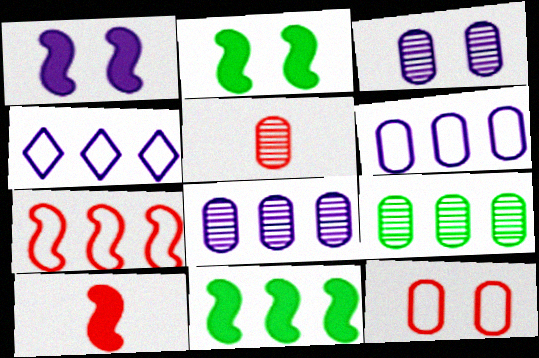[[1, 10, 11], 
[2, 4, 5], 
[3, 5, 9]]